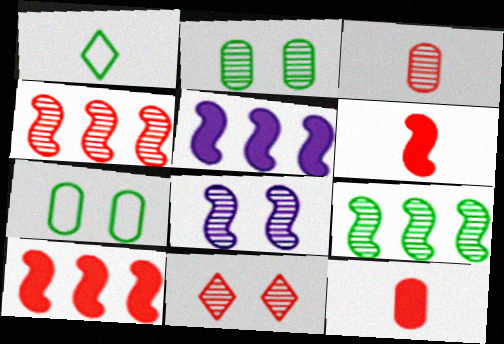[[2, 8, 11], 
[3, 4, 11]]